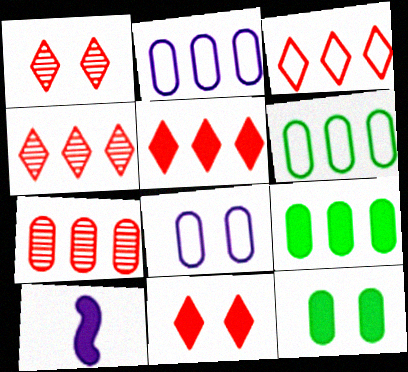[[1, 6, 10], 
[2, 7, 9], 
[3, 4, 5], 
[5, 10, 12], 
[9, 10, 11]]